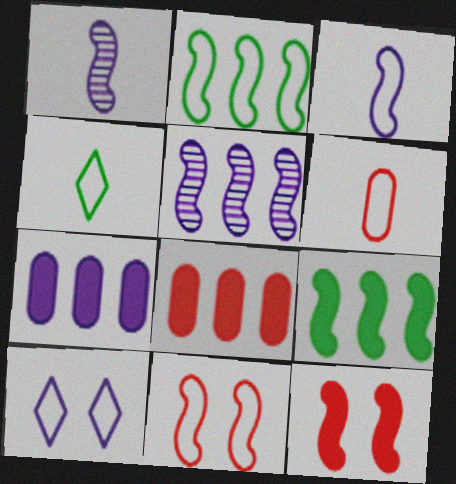[[1, 2, 12], 
[1, 7, 10], 
[1, 9, 11], 
[2, 3, 11], 
[2, 6, 10], 
[3, 4, 6]]